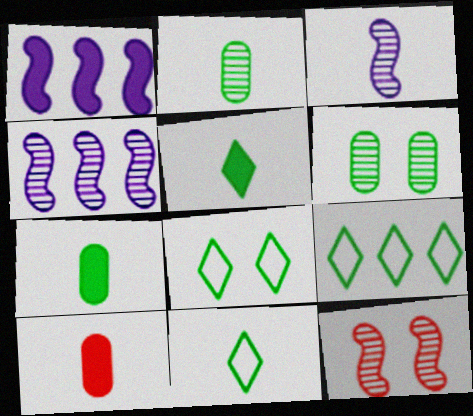[[3, 10, 11], 
[4, 8, 10], 
[8, 9, 11]]